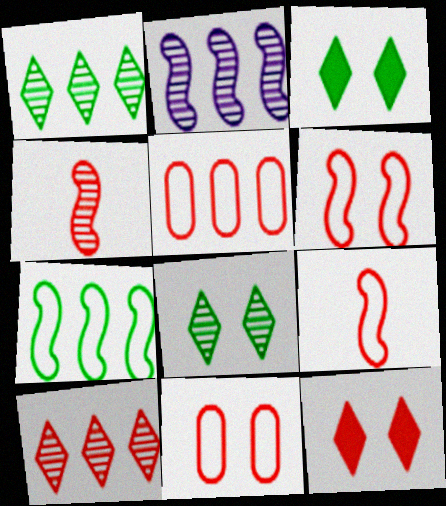[[4, 5, 12]]